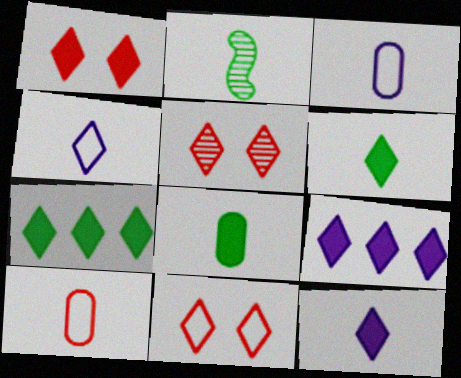[[1, 5, 11], 
[1, 6, 9], 
[1, 7, 12], 
[2, 10, 12], 
[4, 5, 7]]